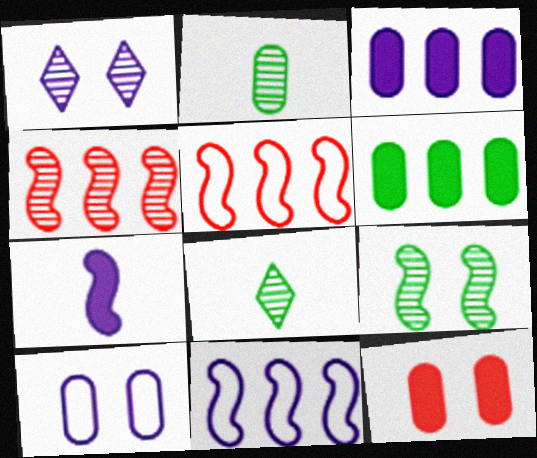[[1, 2, 4], 
[5, 7, 9], 
[8, 11, 12]]